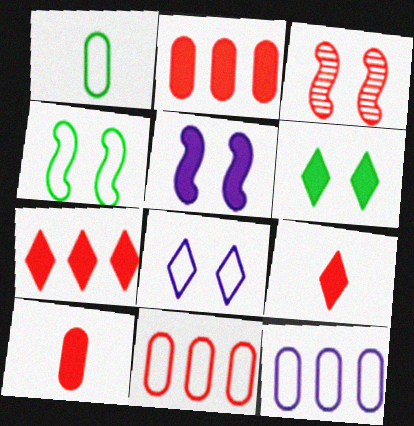[[3, 4, 5], 
[3, 9, 11]]